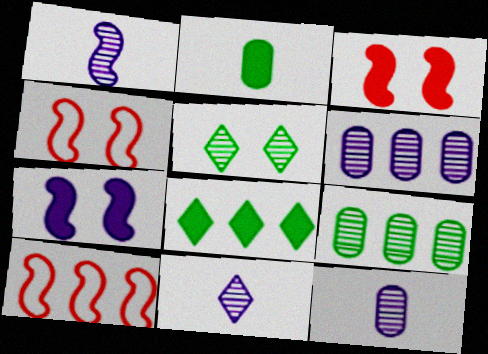[[1, 11, 12], 
[4, 8, 12], 
[6, 8, 10]]